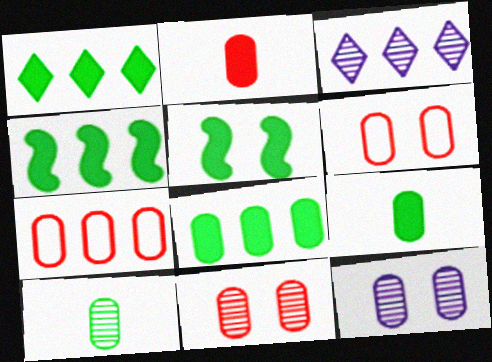[[1, 4, 8], 
[1, 5, 9], 
[2, 7, 11], 
[3, 4, 7], 
[7, 9, 12]]